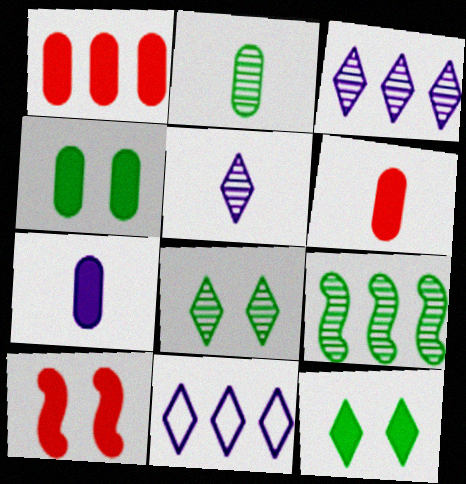[[1, 4, 7], 
[1, 9, 11], 
[2, 8, 9], 
[2, 10, 11]]